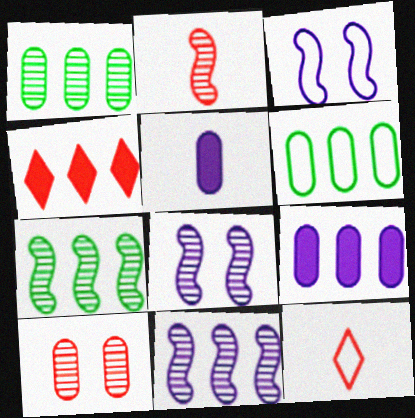[[2, 7, 8], 
[3, 6, 12], 
[4, 6, 11], 
[5, 6, 10]]